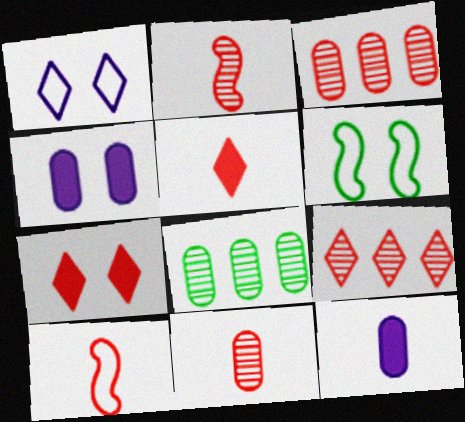[[3, 7, 10], 
[5, 10, 11], 
[6, 9, 12]]